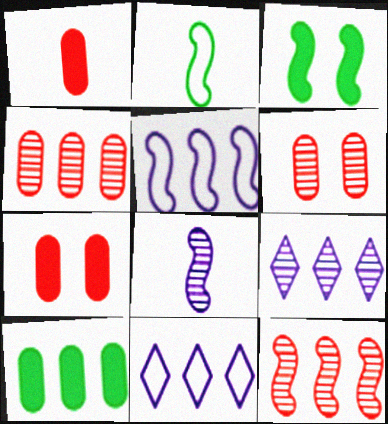[[2, 7, 9], 
[10, 11, 12]]